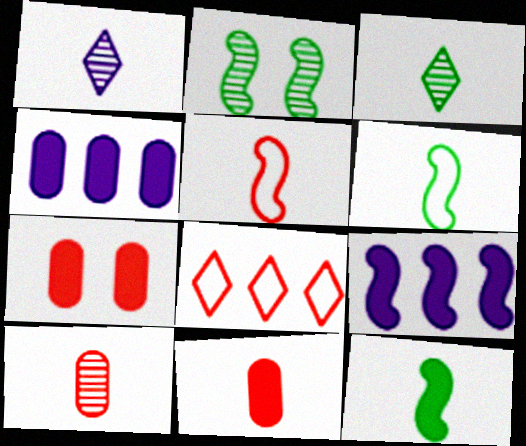[[1, 6, 11], 
[2, 5, 9]]